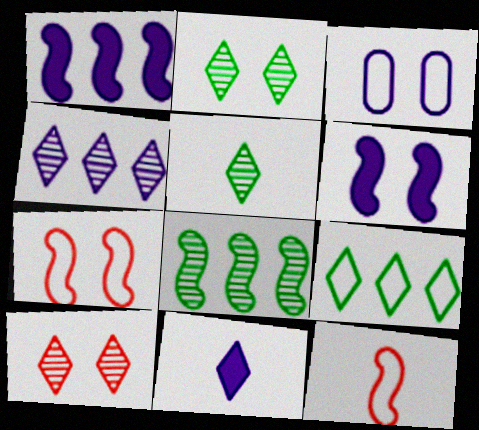[[3, 9, 12], 
[4, 5, 10], 
[6, 8, 12], 
[9, 10, 11]]